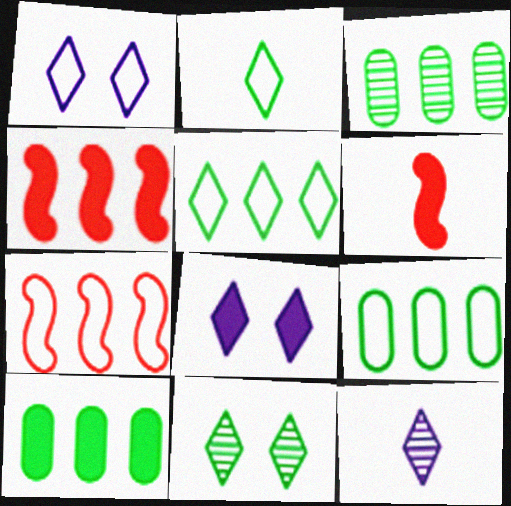[[1, 3, 6], 
[3, 9, 10], 
[6, 8, 10]]